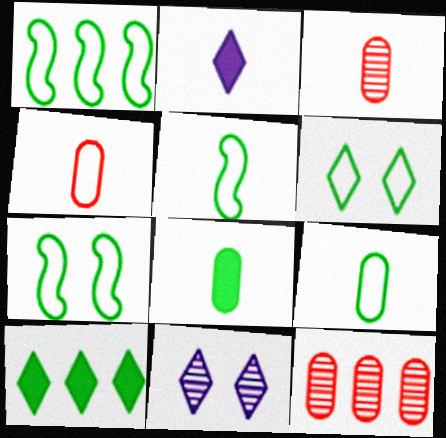[[1, 5, 7], 
[1, 6, 9], 
[2, 3, 5], 
[2, 7, 12]]